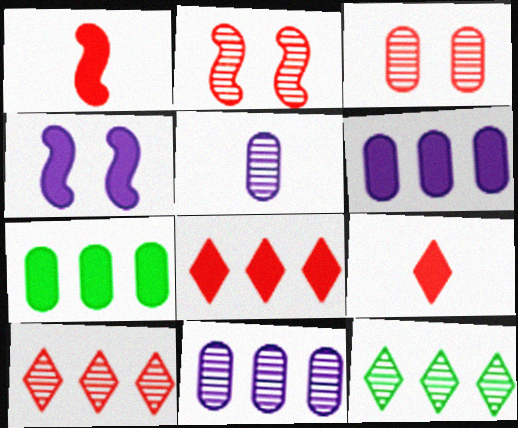[[2, 5, 12], 
[4, 7, 9]]